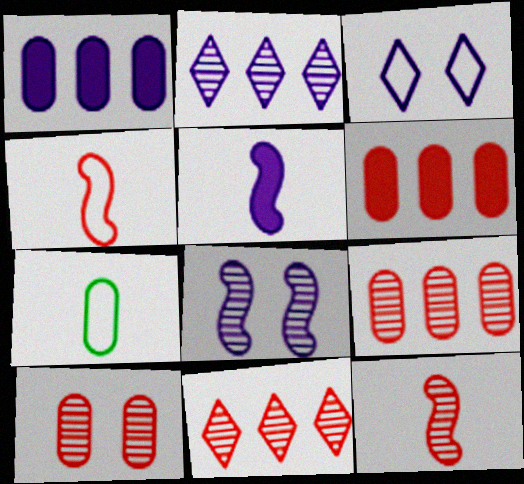[[1, 7, 10], 
[10, 11, 12]]